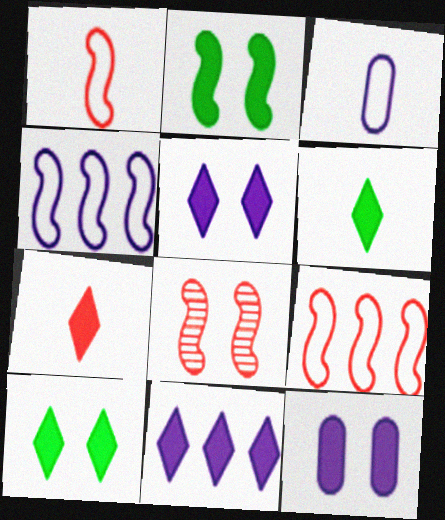[[7, 10, 11]]